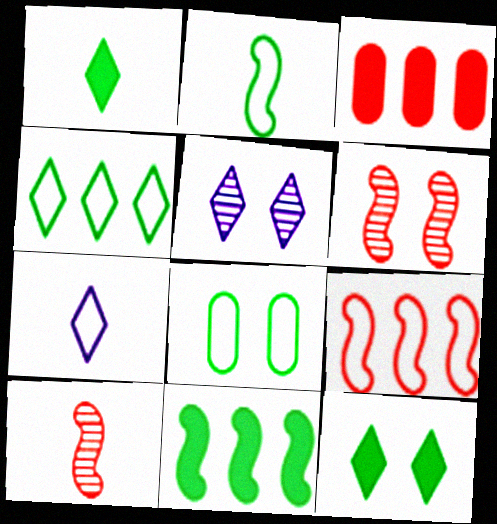[[2, 3, 5], 
[2, 4, 8], 
[7, 8, 9]]